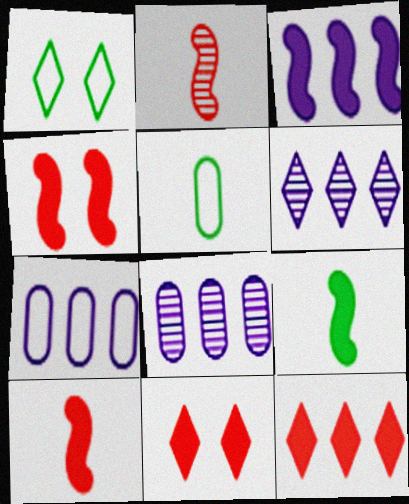[[1, 8, 10], 
[3, 4, 9], 
[3, 6, 7], 
[4, 5, 6]]